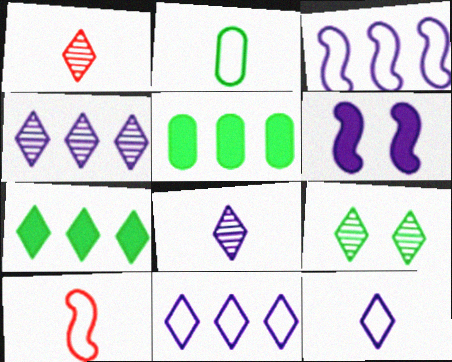[[1, 4, 9], 
[2, 10, 12]]